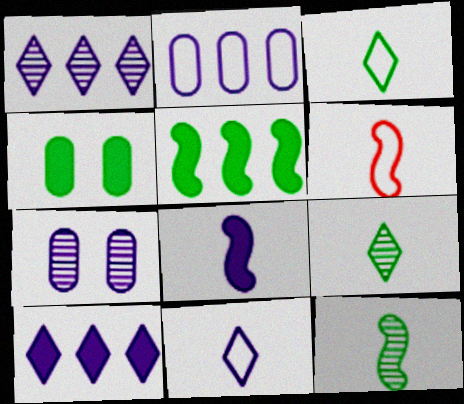[[1, 4, 6], 
[6, 8, 12]]